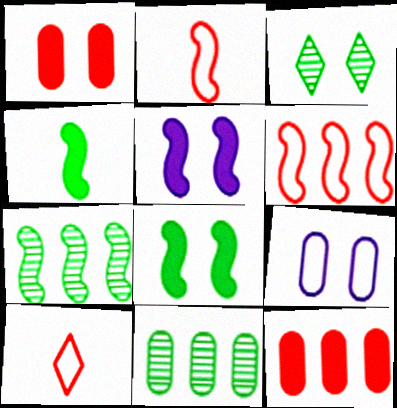[[2, 5, 7], 
[5, 10, 11]]